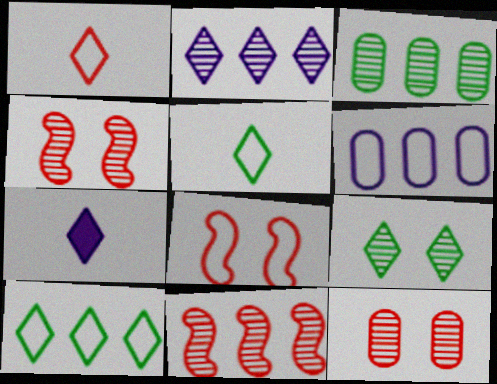[[2, 3, 11], 
[3, 7, 8], 
[5, 6, 8]]